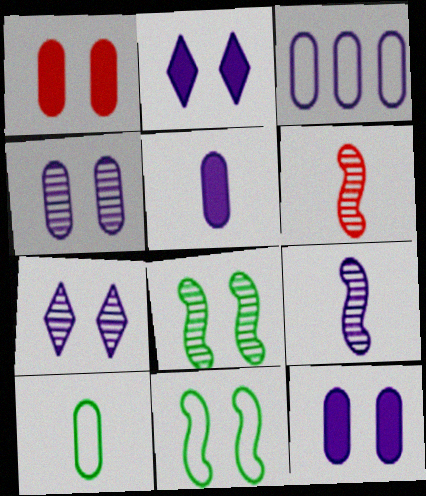[[1, 7, 11], 
[2, 3, 9], 
[3, 4, 5]]